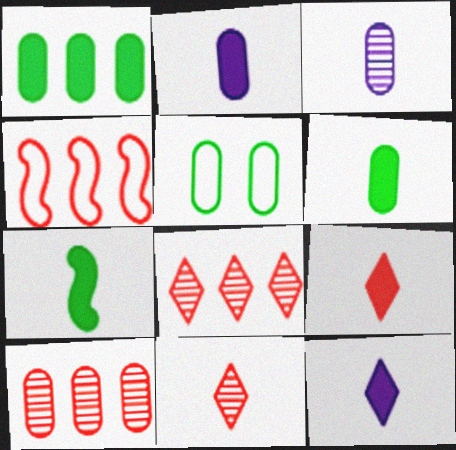[[2, 5, 10], 
[2, 7, 9]]